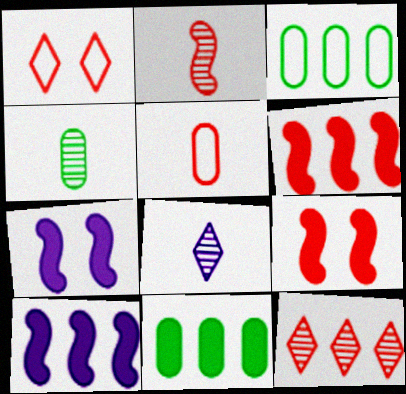[[1, 4, 10], 
[2, 4, 8], 
[3, 8, 9], 
[3, 10, 12], 
[5, 9, 12]]